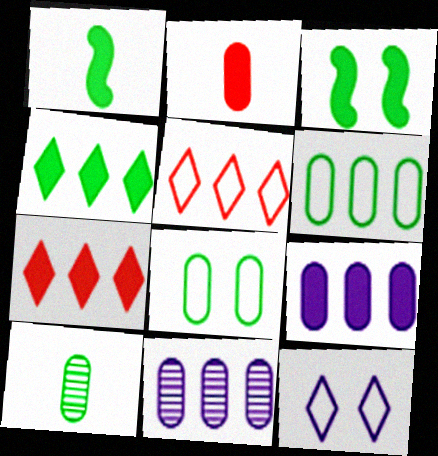[[2, 8, 11]]